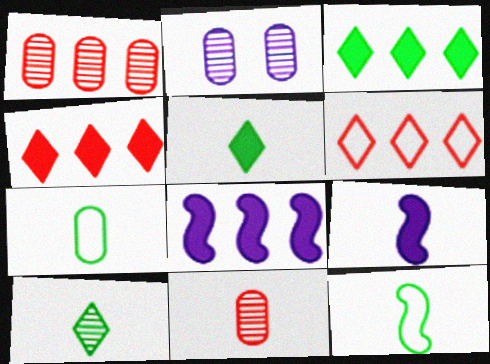[[2, 4, 12]]